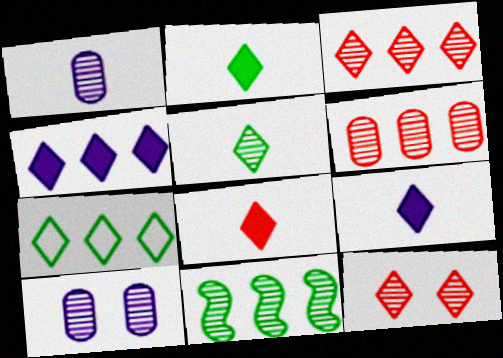[[1, 11, 12], 
[2, 8, 9], 
[3, 4, 7], 
[7, 9, 12]]